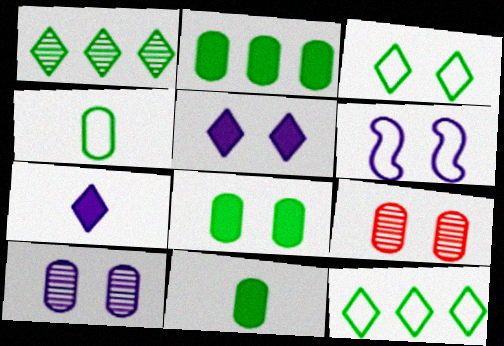[[2, 8, 11], 
[5, 6, 10]]